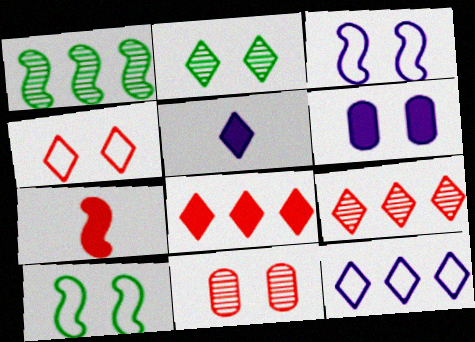[[1, 3, 7]]